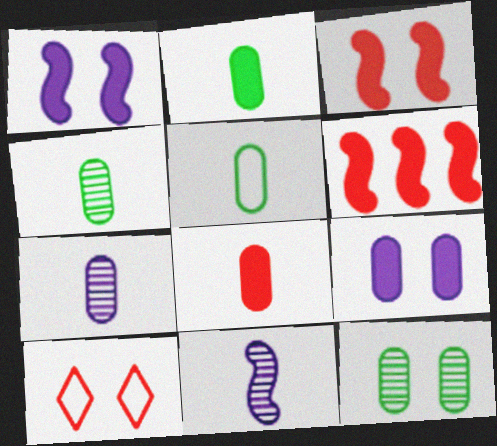[[1, 10, 12], 
[2, 4, 5], 
[5, 7, 8]]